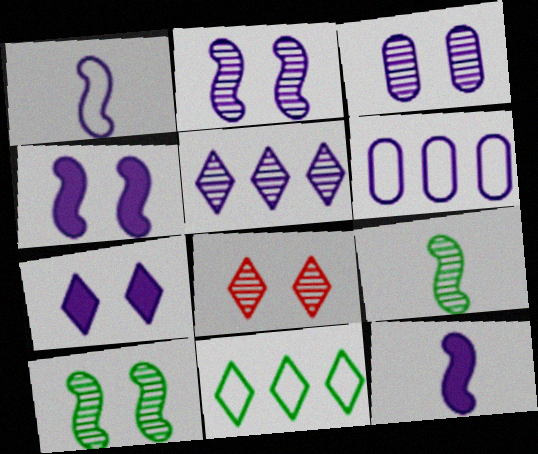[[3, 8, 10]]